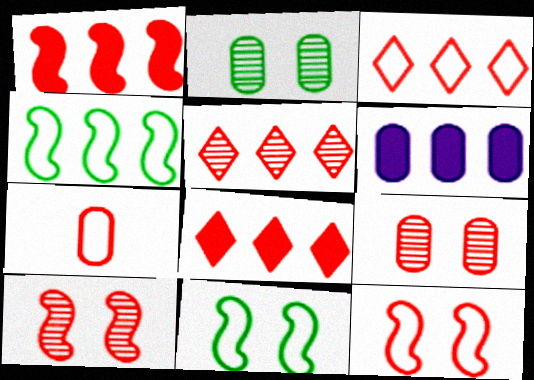[[2, 6, 7], 
[3, 5, 8], 
[3, 7, 12], 
[4, 5, 6], 
[7, 8, 10]]